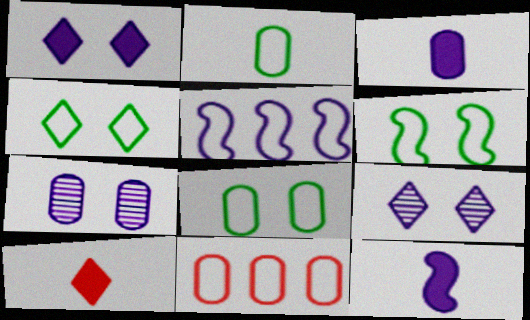[[3, 5, 9], 
[4, 6, 8]]